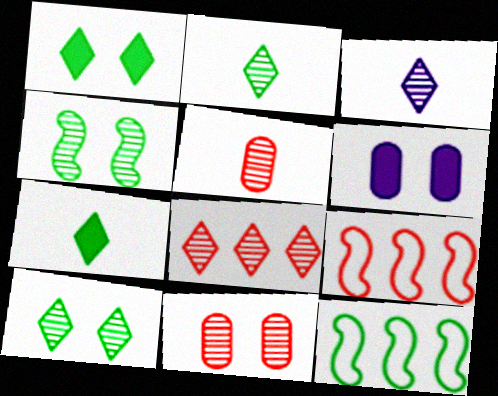[[2, 6, 9], 
[3, 8, 10]]